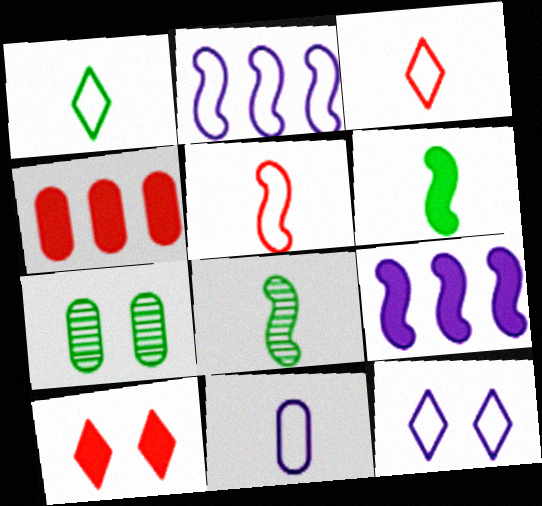[[1, 5, 11], 
[2, 11, 12], 
[3, 7, 9], 
[4, 7, 11], 
[4, 8, 12]]